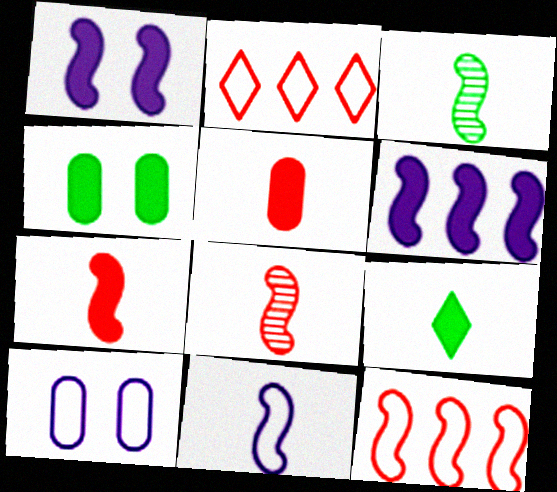[[1, 3, 12], 
[3, 7, 11]]